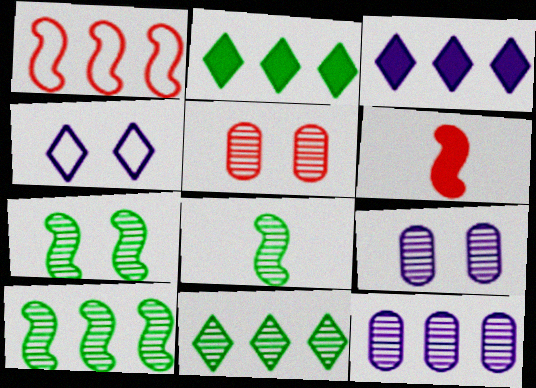[[1, 2, 12], 
[7, 8, 10]]